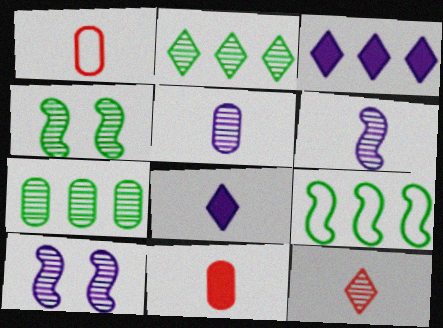[[1, 3, 4], 
[7, 10, 12]]